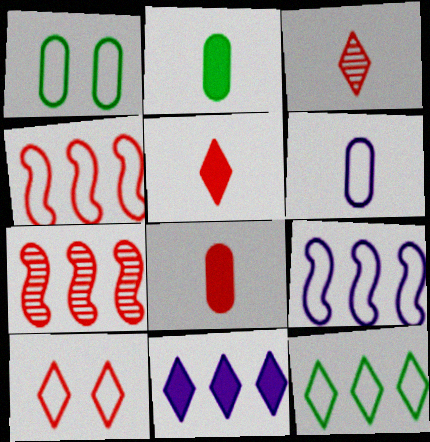[[7, 8, 10]]